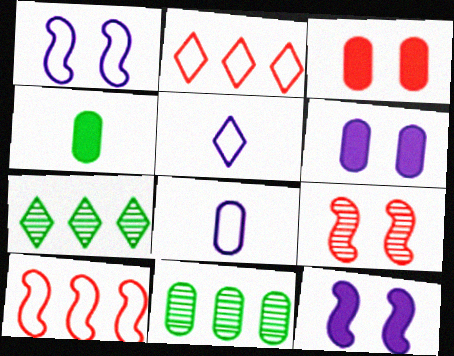[[3, 8, 11]]